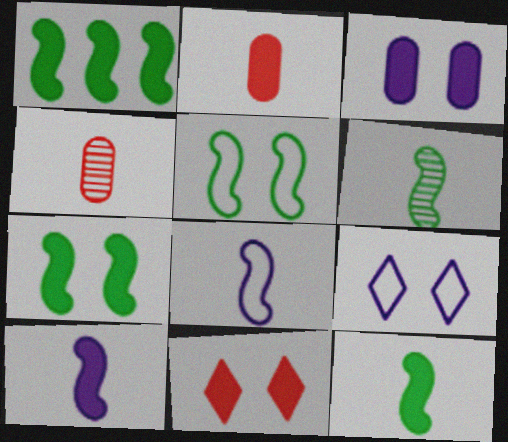[[1, 4, 9], 
[1, 5, 6], 
[1, 7, 12], 
[3, 7, 11]]